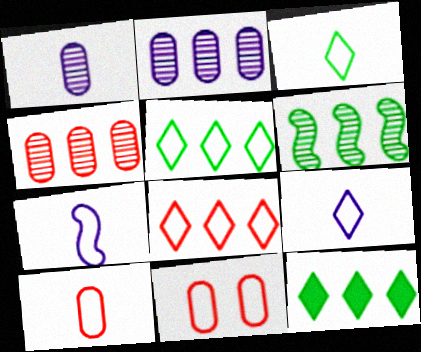[[3, 7, 10], 
[5, 7, 11]]